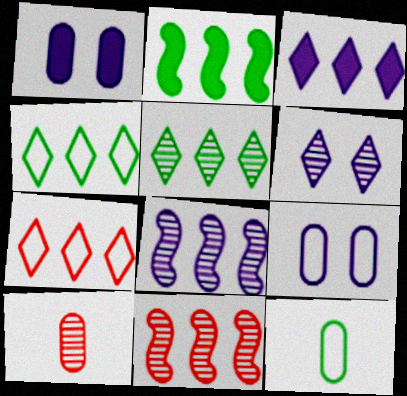[[3, 5, 7]]